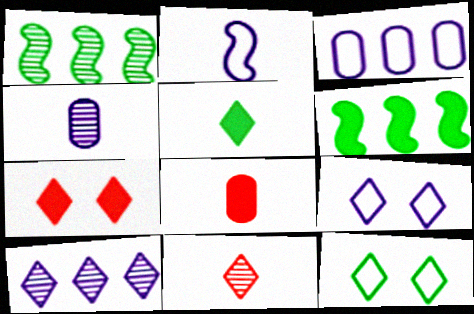[[1, 8, 9], 
[2, 3, 9]]